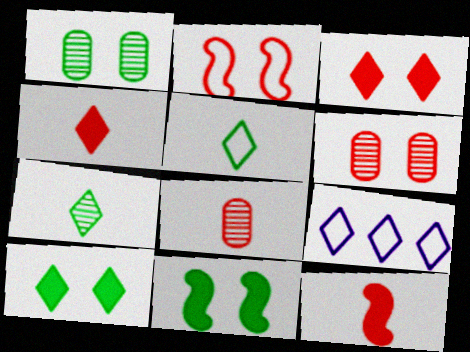[[1, 9, 12], 
[2, 3, 6], 
[3, 7, 9], 
[8, 9, 11]]